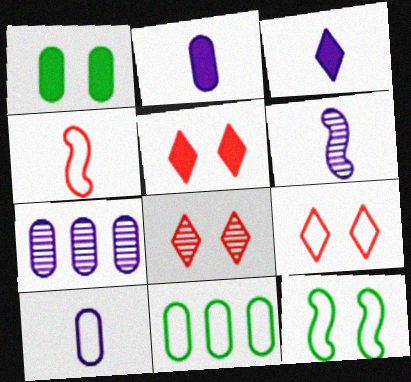[[3, 6, 10], 
[5, 6, 11], 
[5, 8, 9]]